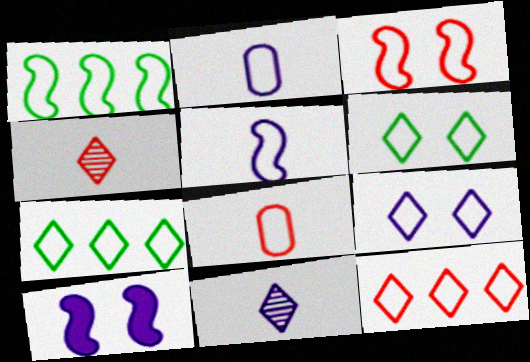[[1, 3, 5], 
[1, 8, 9], 
[2, 3, 7], 
[3, 8, 12]]